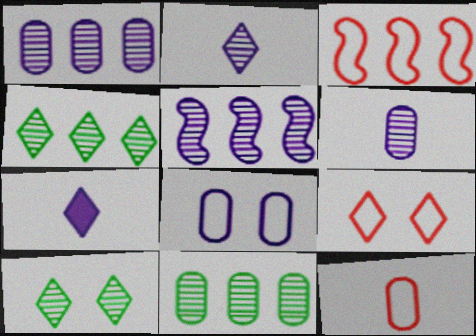[[3, 9, 12], 
[4, 7, 9], 
[5, 7, 8]]